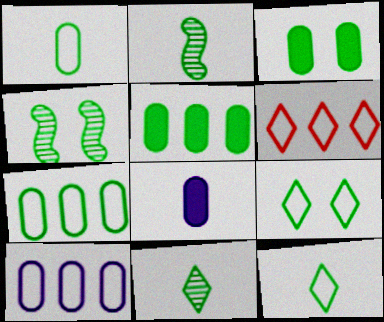[[2, 5, 9], 
[3, 4, 9], 
[4, 5, 12], 
[4, 6, 8]]